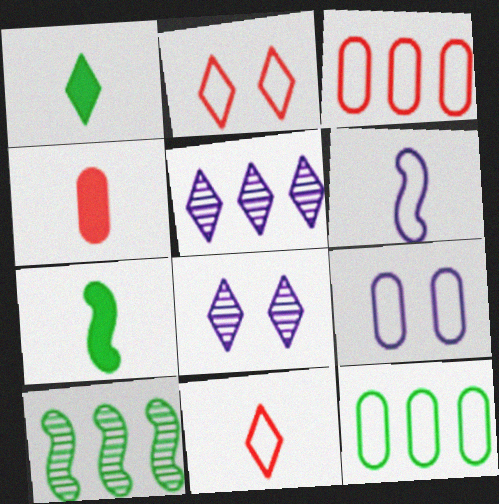[[1, 2, 5], 
[2, 6, 12], 
[3, 7, 8]]